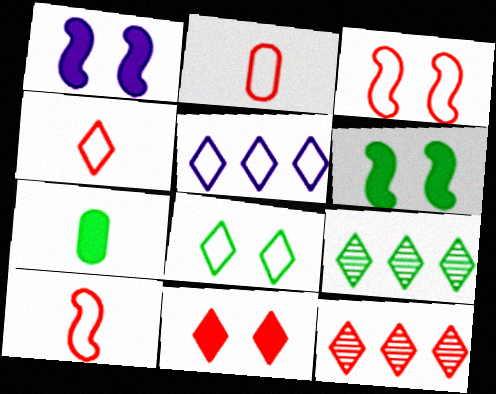[[1, 2, 9], 
[2, 4, 10], 
[4, 5, 8], 
[4, 11, 12]]